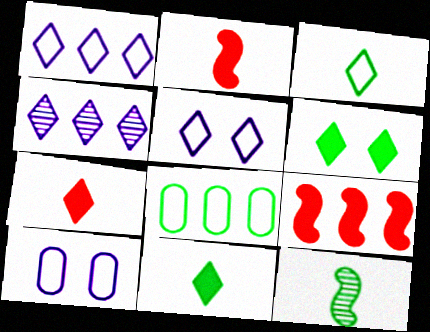[[4, 8, 9], 
[6, 8, 12]]